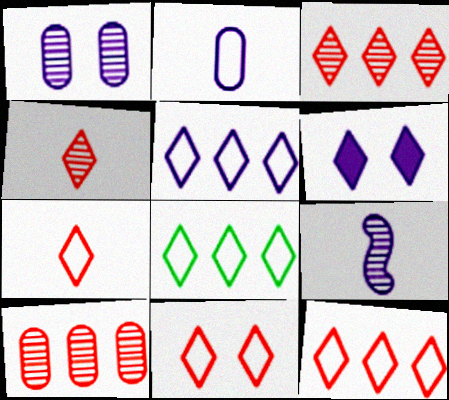[[4, 6, 8], 
[5, 8, 12], 
[7, 11, 12]]